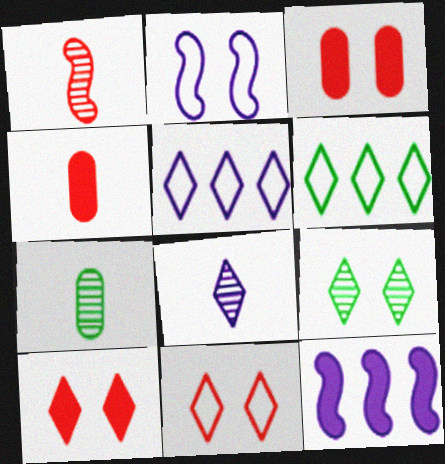[[1, 7, 8], 
[2, 3, 9], 
[6, 8, 10], 
[7, 11, 12]]